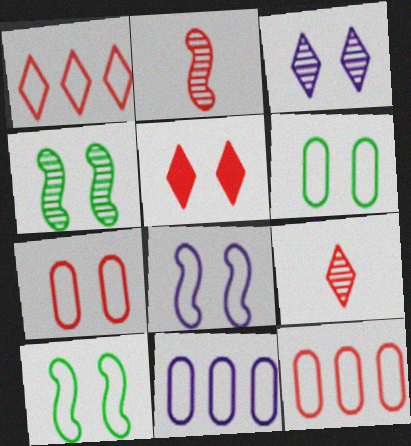[[1, 5, 9], 
[2, 5, 12]]